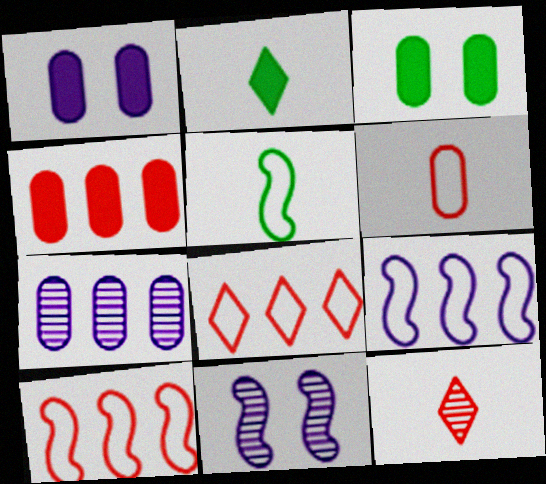[[3, 6, 7], 
[3, 9, 12]]